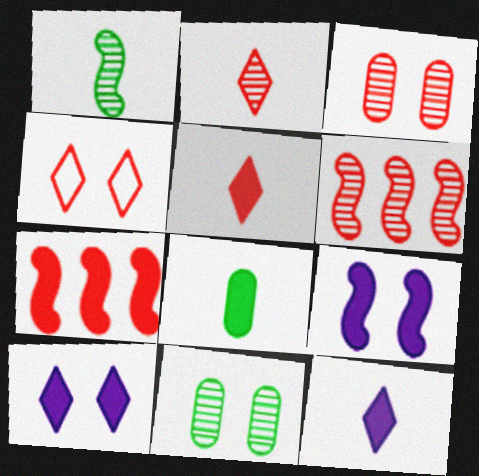[[2, 3, 6], 
[4, 9, 11], 
[7, 8, 10]]